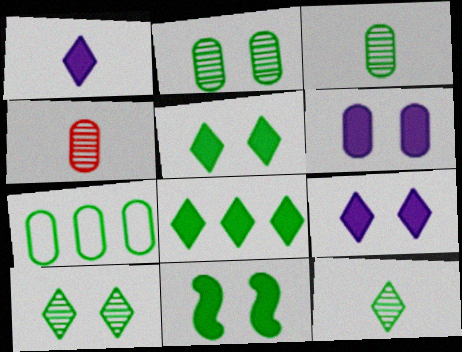[[4, 6, 7], 
[7, 11, 12]]